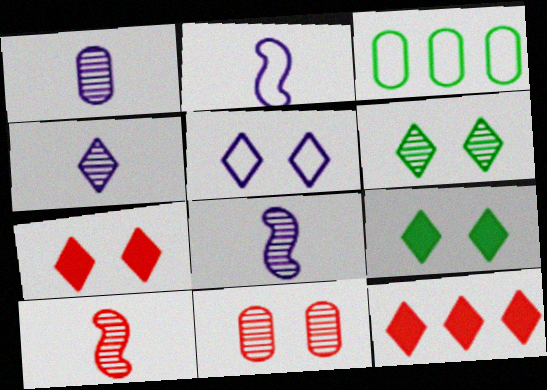[[1, 4, 8], 
[3, 7, 8], 
[5, 6, 7]]